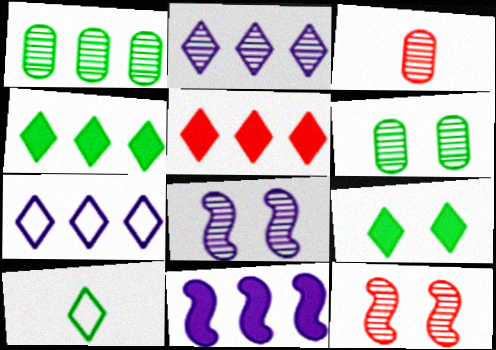[]